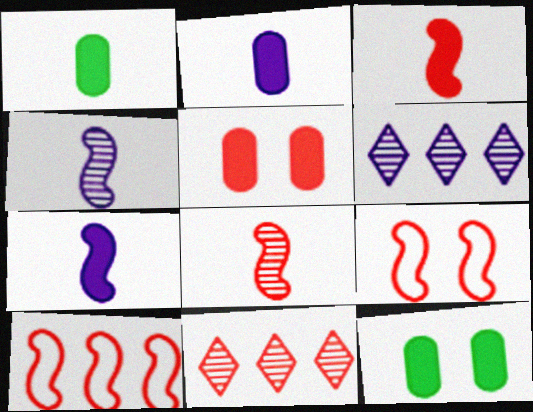[[1, 6, 9]]